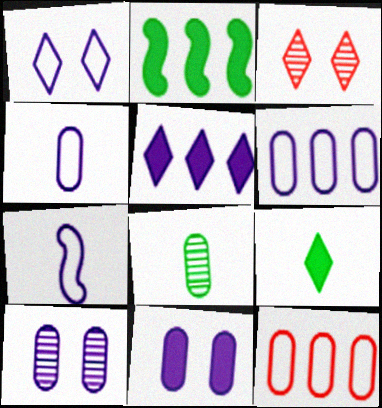[[1, 6, 7], 
[2, 3, 4], 
[5, 7, 10], 
[8, 11, 12]]